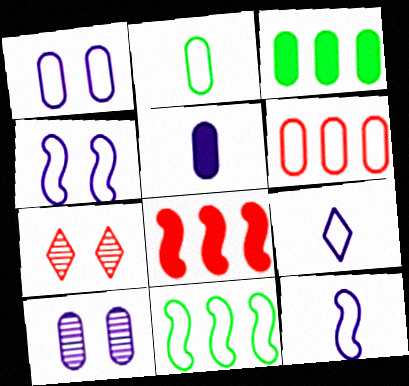[[1, 2, 6], 
[3, 7, 12], 
[5, 7, 11]]